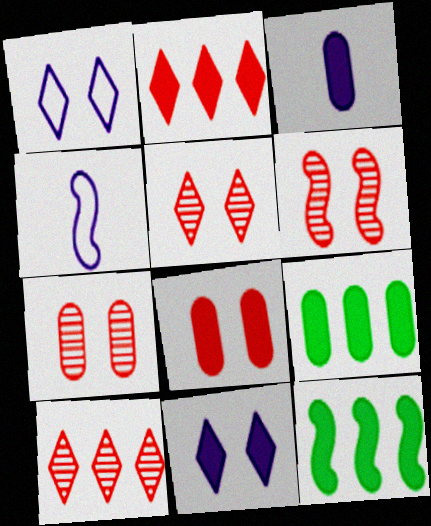[[3, 8, 9], 
[4, 5, 9], 
[4, 6, 12], 
[5, 6, 7]]